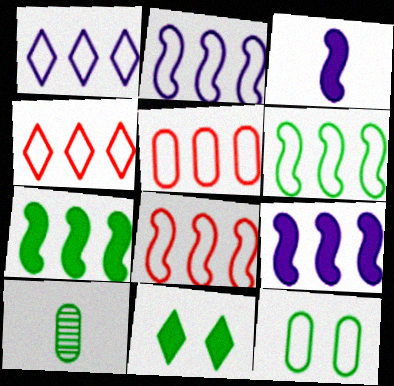[[1, 5, 6], 
[2, 6, 8], 
[4, 5, 8], 
[6, 10, 11]]